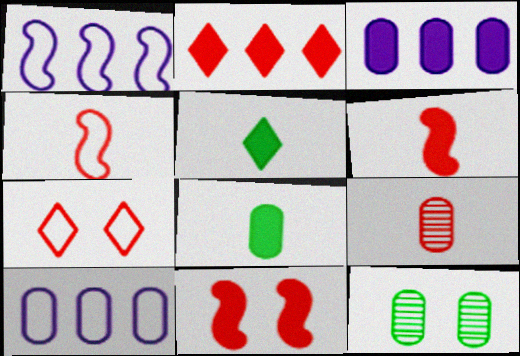[[3, 5, 11]]